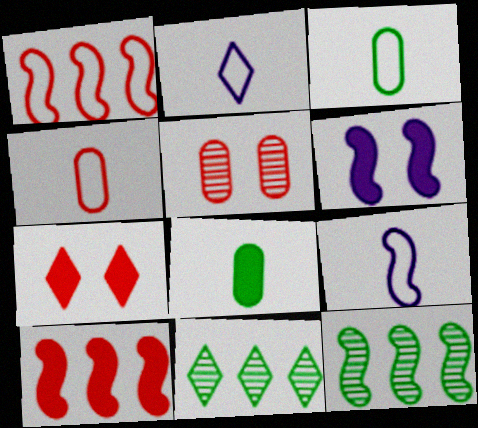[[2, 7, 11], 
[4, 6, 11]]